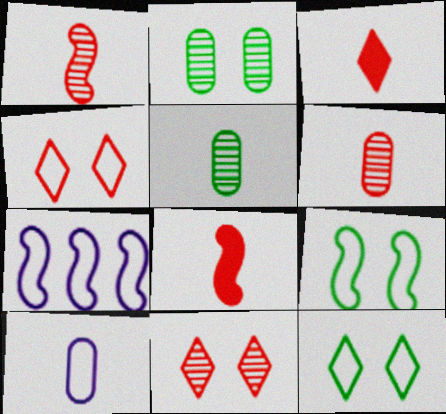[[2, 3, 7]]